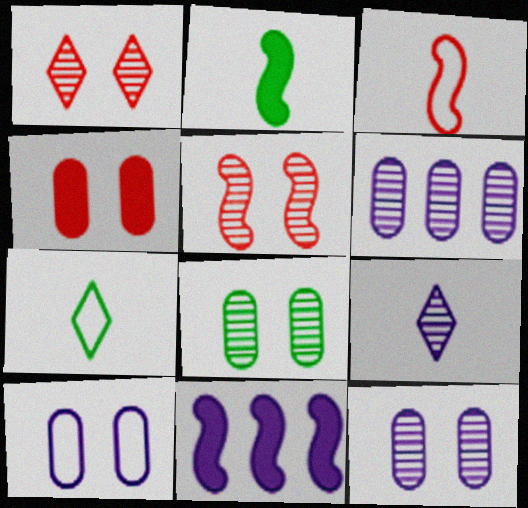[[4, 8, 10], 
[9, 10, 11]]